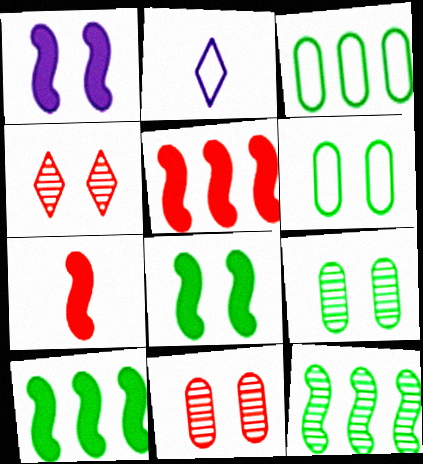[[1, 4, 6], 
[1, 7, 10], 
[2, 5, 9], 
[2, 10, 11]]